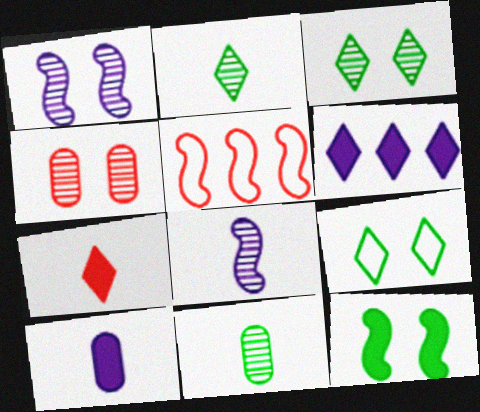[[1, 3, 4], 
[3, 5, 10], 
[4, 5, 7], 
[5, 8, 12]]